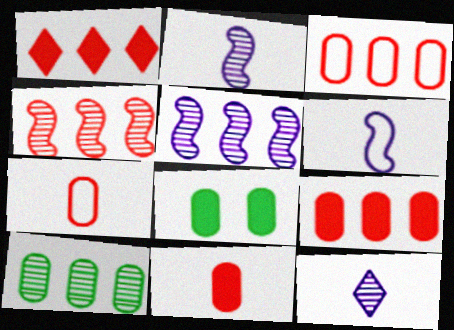[[1, 3, 4]]